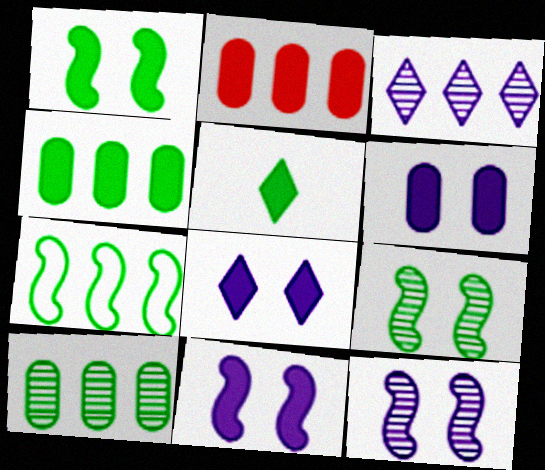[[1, 4, 5], 
[2, 3, 7], 
[2, 5, 11], 
[6, 8, 11]]